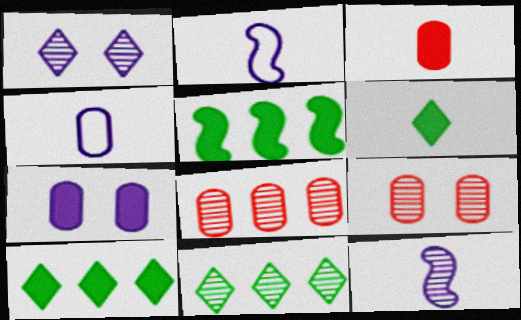[[2, 9, 10], 
[9, 11, 12]]